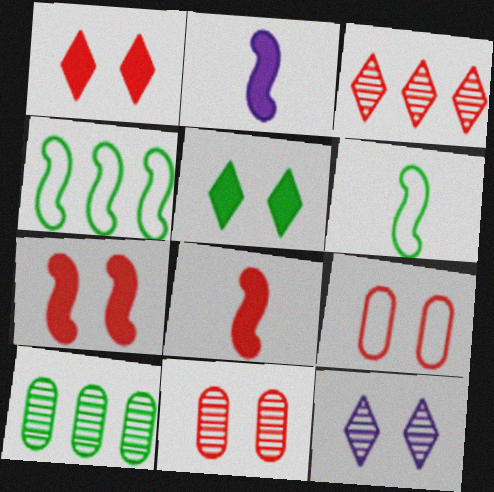[[3, 8, 9], 
[5, 6, 10]]